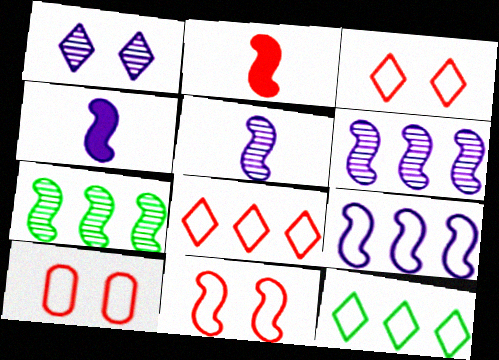[[3, 10, 11], 
[4, 7, 11]]